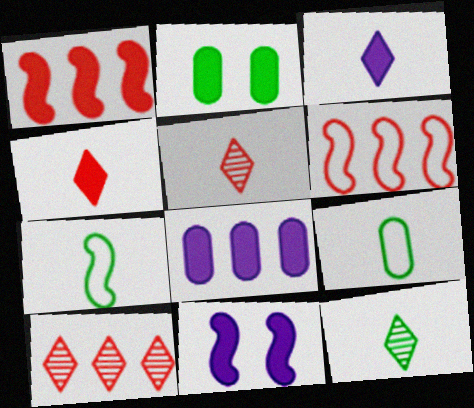[[1, 2, 3], 
[3, 8, 11], 
[9, 10, 11]]